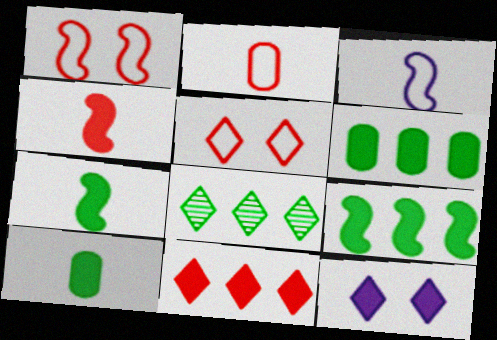[[4, 6, 12]]